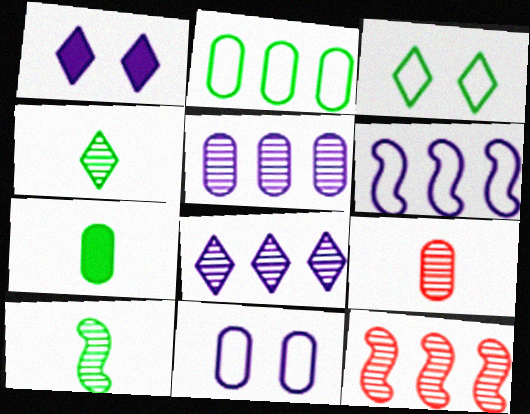[]